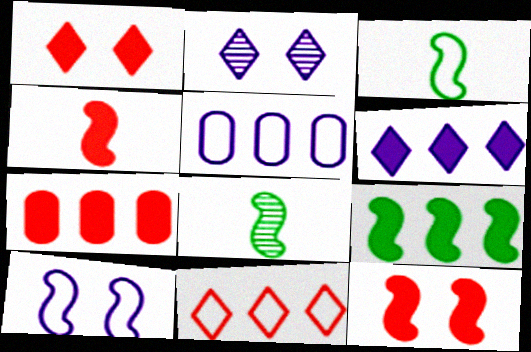[[1, 4, 7], 
[1, 5, 8], 
[2, 3, 7], 
[6, 7, 9]]